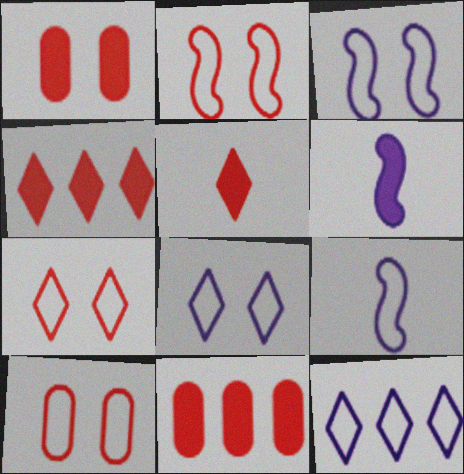[[2, 7, 10]]